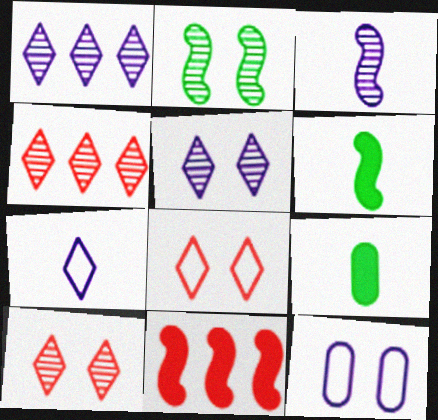[[4, 6, 12]]